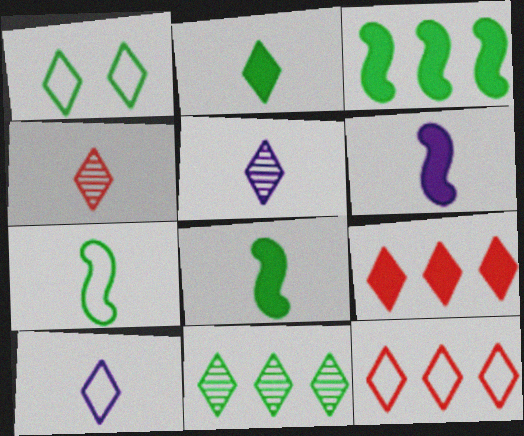[[1, 2, 11], 
[1, 5, 9], 
[1, 10, 12], 
[2, 4, 10]]